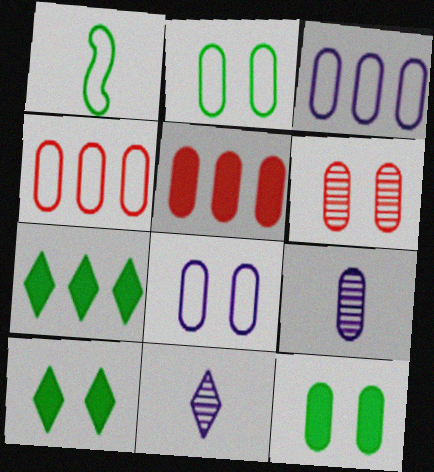[[2, 5, 9], 
[4, 9, 12], 
[6, 8, 12]]